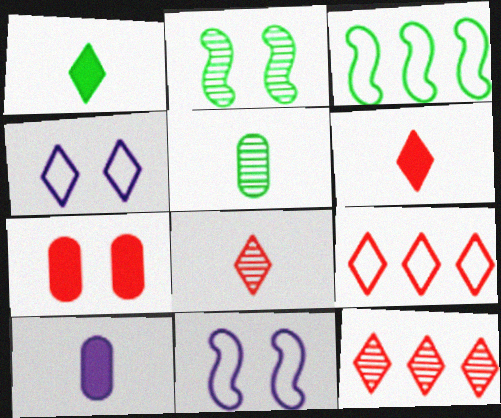[[1, 4, 12], 
[2, 4, 7], 
[2, 9, 10]]